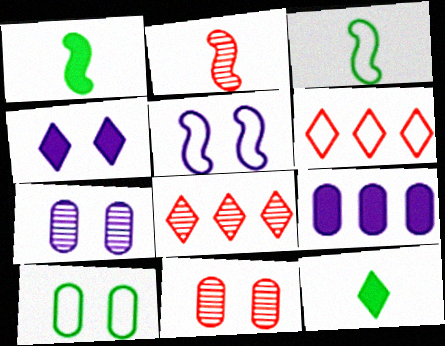[[1, 6, 7], 
[2, 8, 11], 
[4, 5, 7]]